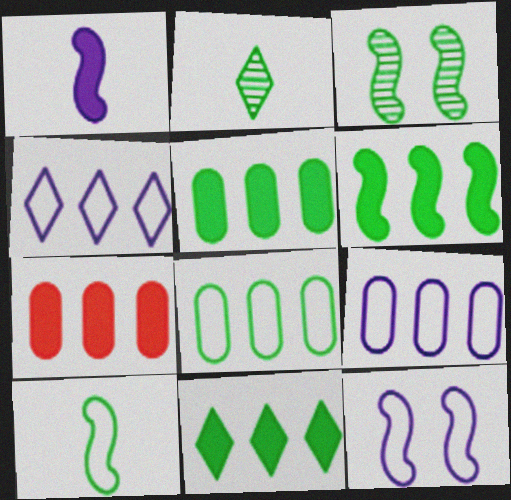[[2, 7, 12], 
[3, 6, 10], 
[5, 6, 11]]